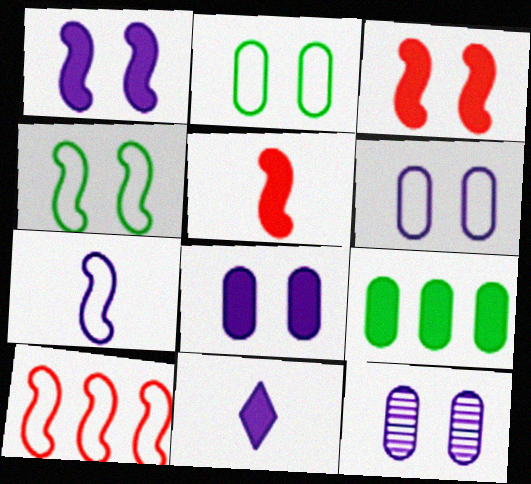[[3, 9, 11], 
[4, 7, 10], 
[6, 8, 12]]